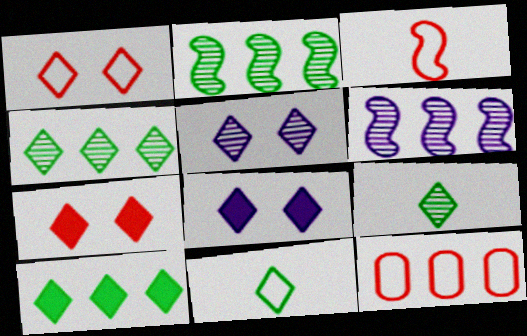[[1, 3, 12], 
[6, 10, 12]]